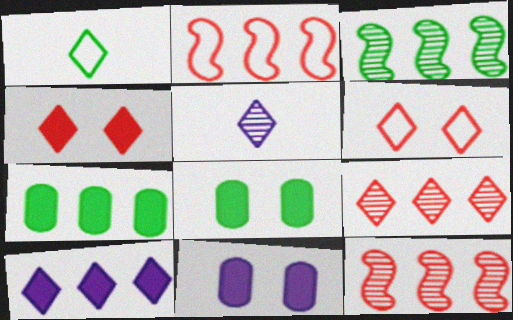[[1, 3, 8], 
[1, 11, 12], 
[2, 5, 8]]